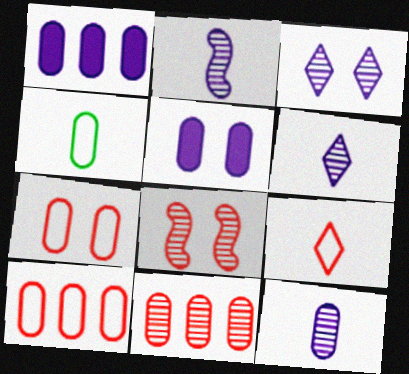[[2, 6, 12], 
[4, 5, 11]]